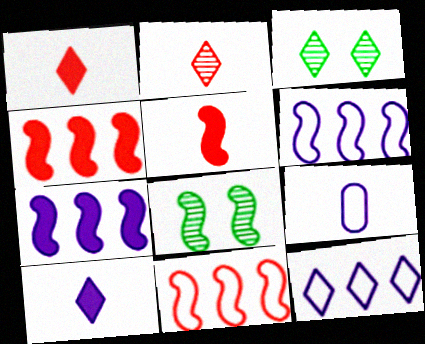[[1, 3, 12], 
[3, 4, 9], 
[5, 6, 8]]